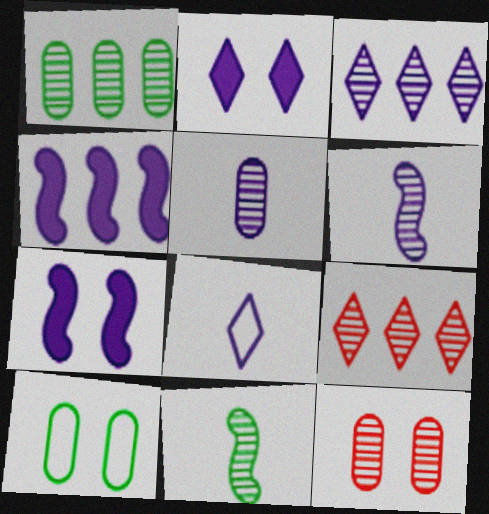[[1, 5, 12], 
[2, 3, 8], 
[3, 11, 12]]